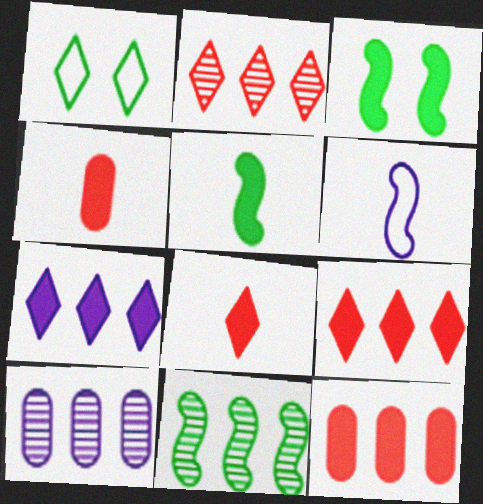[[2, 10, 11], 
[3, 4, 7]]